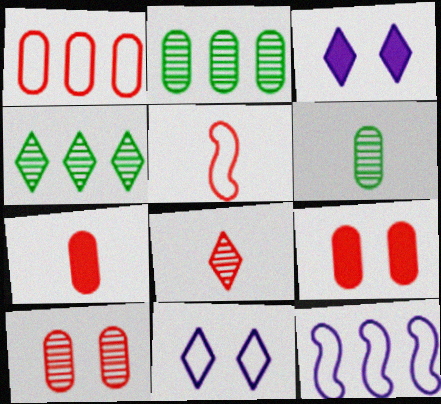[[1, 7, 10], 
[2, 3, 5], 
[5, 7, 8]]